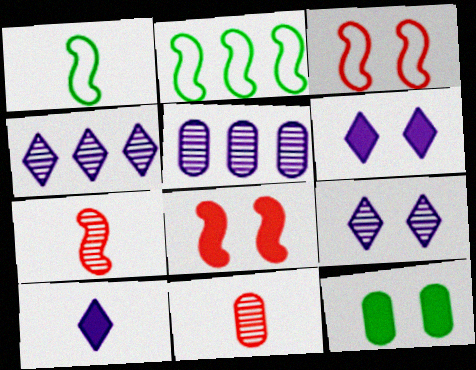[[1, 10, 11], 
[2, 6, 11], 
[3, 9, 12], 
[6, 8, 12]]